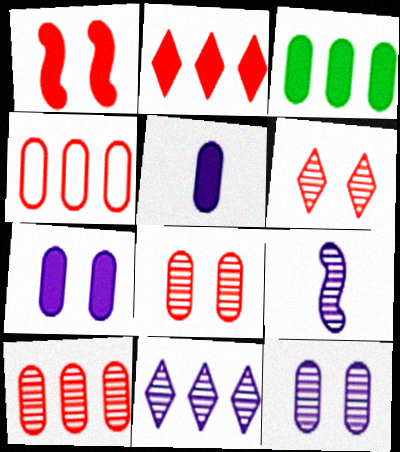[[9, 11, 12]]